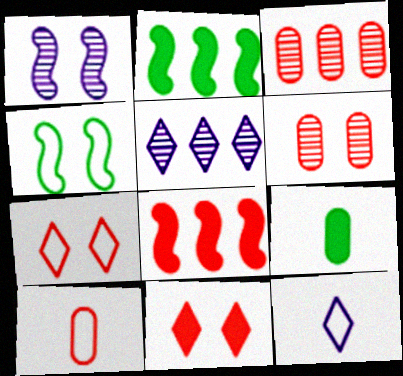[[2, 6, 12]]